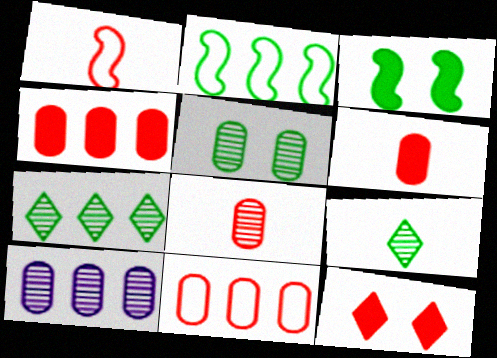[[5, 8, 10]]